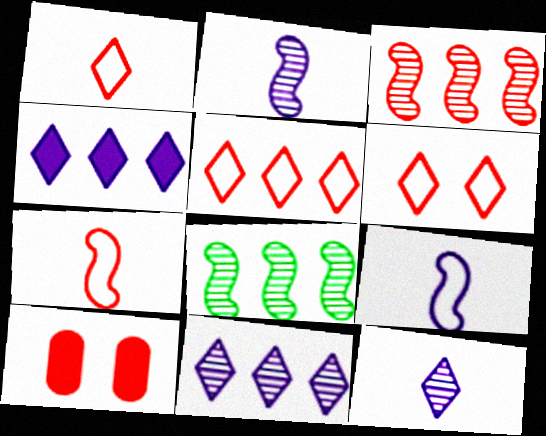[[1, 3, 10], 
[1, 5, 6]]